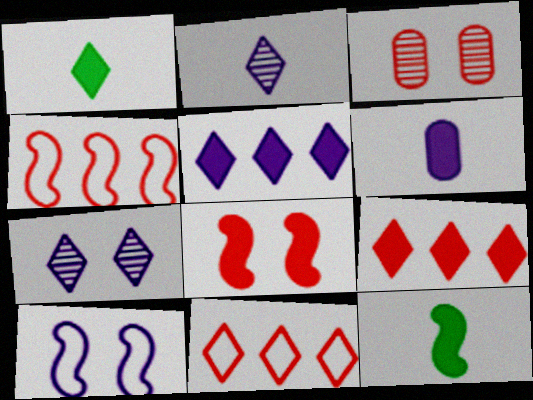[[1, 7, 11]]